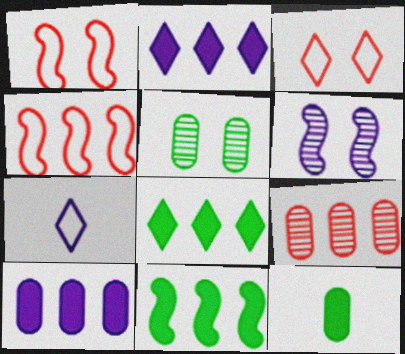[[6, 7, 10]]